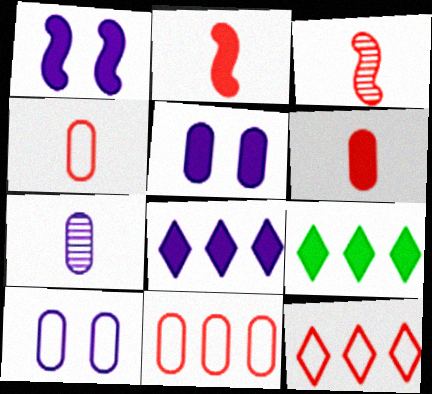[[1, 6, 9], 
[2, 5, 9], 
[3, 9, 10]]